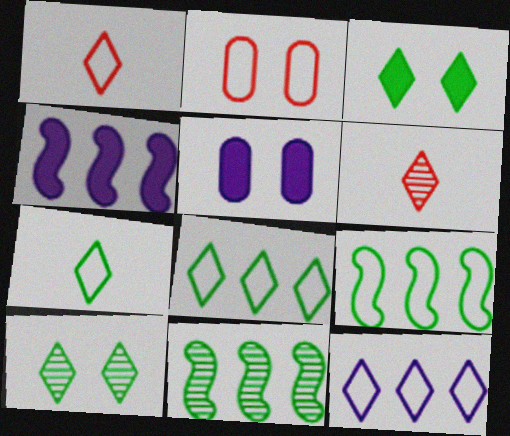[[1, 5, 11], 
[3, 6, 12], 
[5, 6, 9]]